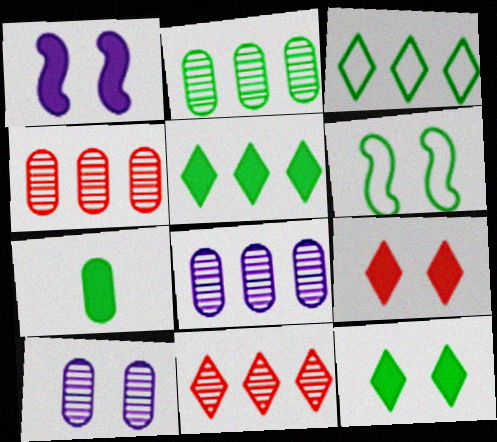[[2, 4, 8], 
[6, 9, 10]]